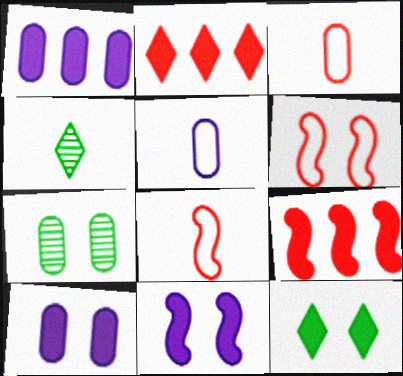[[1, 3, 7], 
[1, 4, 6]]